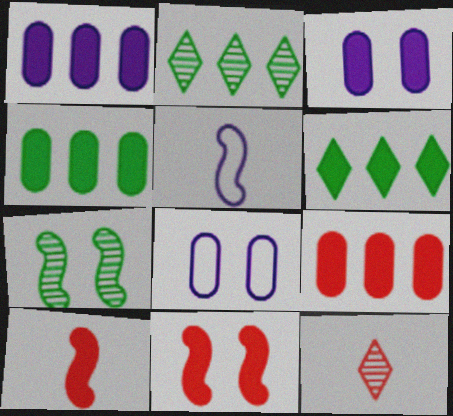[[1, 4, 9], 
[2, 8, 10], 
[3, 6, 10]]